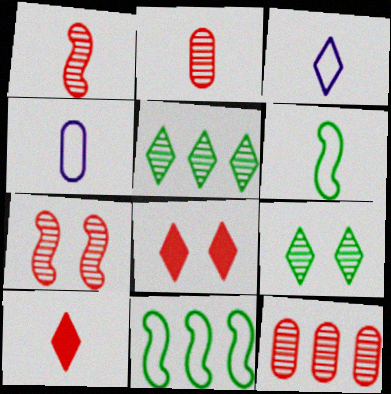[[3, 5, 8]]